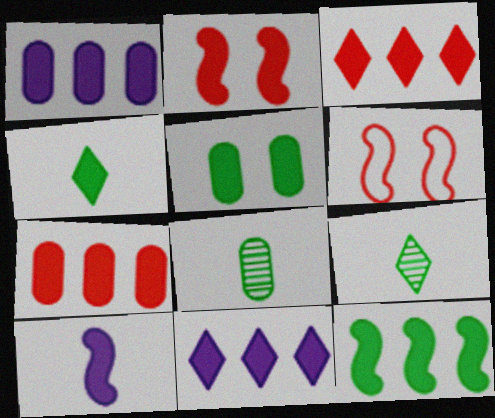[[1, 2, 4], 
[1, 3, 12], 
[1, 6, 9], 
[2, 10, 12], 
[3, 5, 10], 
[4, 5, 12], 
[6, 8, 11], 
[7, 11, 12]]